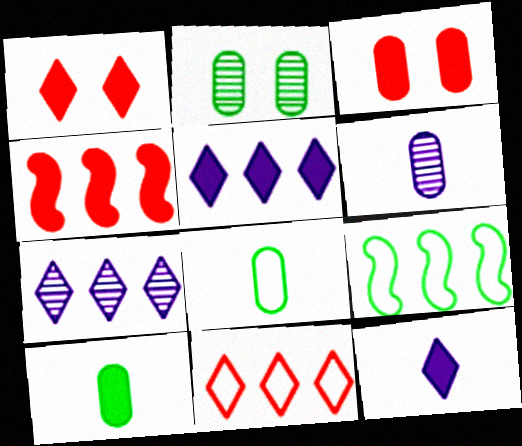[[1, 6, 9]]